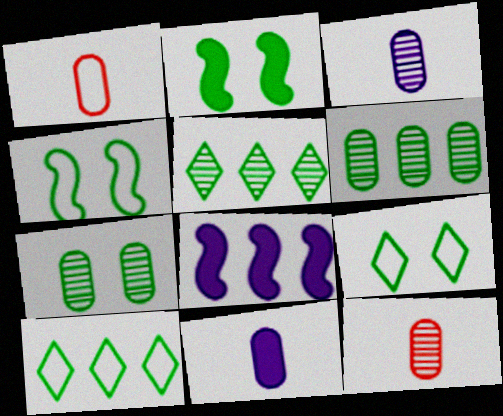[[2, 7, 9], 
[8, 9, 12]]